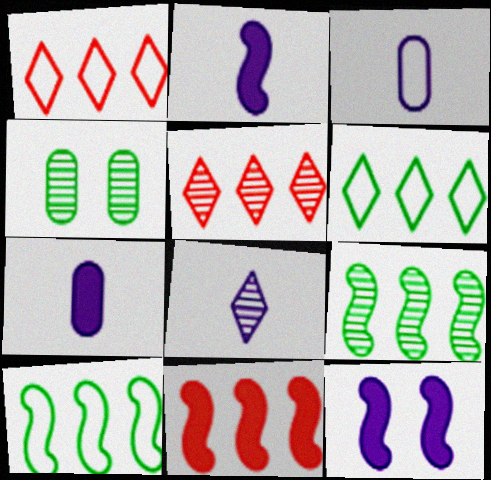[[1, 2, 4], 
[2, 3, 8]]